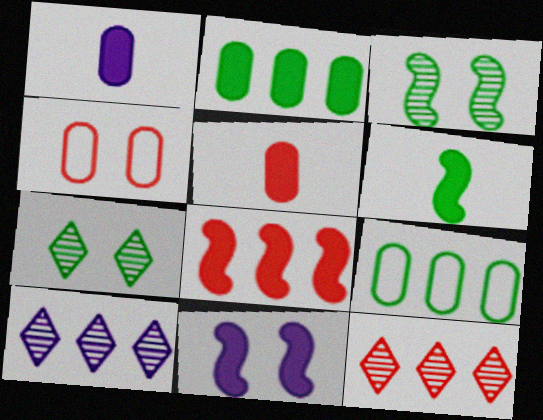[[4, 6, 10], 
[4, 7, 11], 
[6, 7, 9], 
[6, 8, 11], 
[8, 9, 10]]